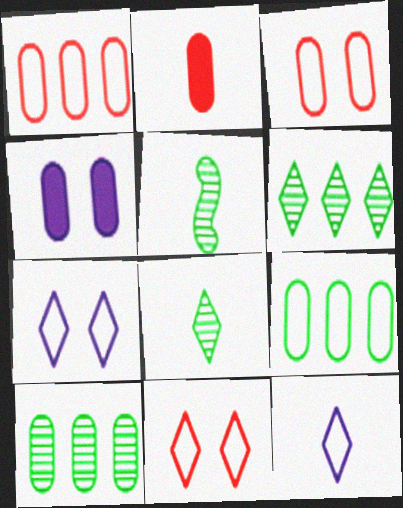[[2, 5, 12]]